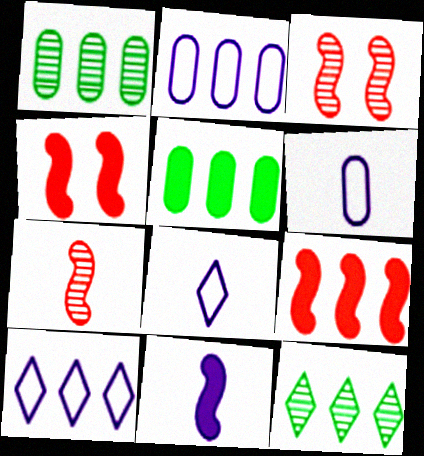[[1, 4, 8], 
[1, 9, 10], 
[2, 9, 12], 
[3, 5, 8], 
[4, 6, 12]]